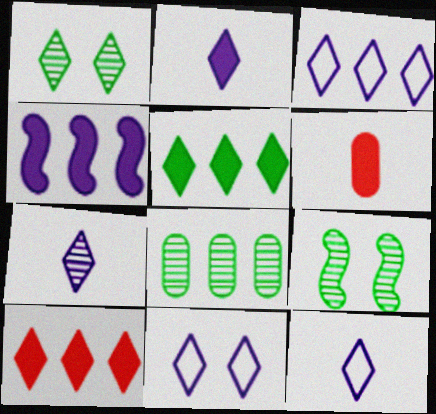[[1, 10, 12], 
[2, 7, 12], 
[3, 6, 9], 
[3, 11, 12]]